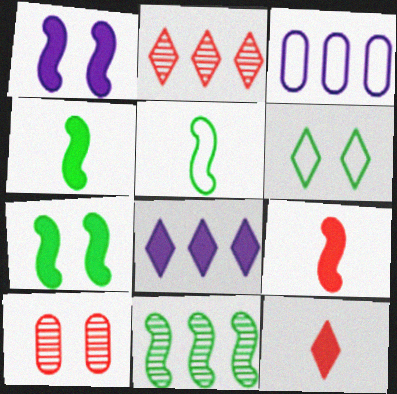[[1, 6, 10], 
[5, 7, 11], 
[5, 8, 10]]